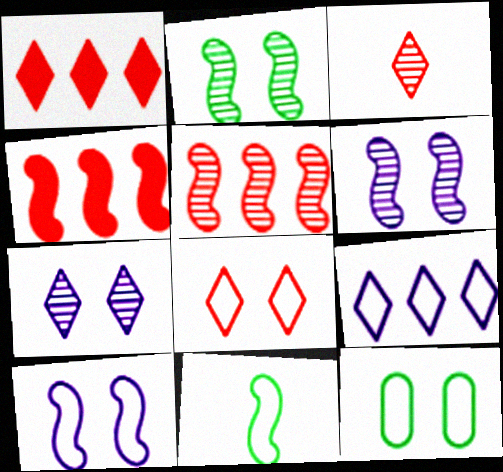[[1, 3, 8], 
[4, 6, 11], 
[8, 10, 12]]